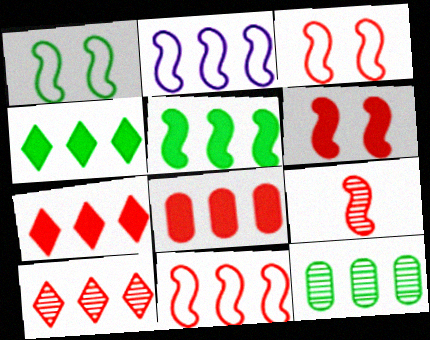[[2, 7, 12], 
[6, 9, 11], 
[8, 10, 11]]